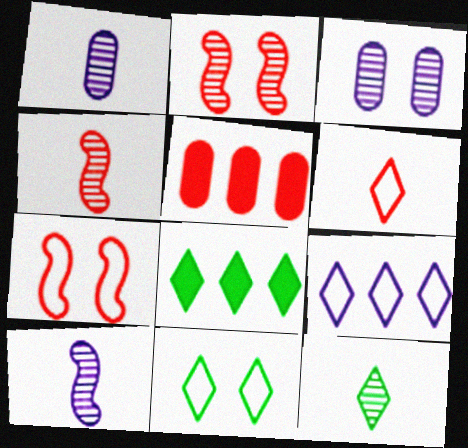[[1, 4, 12], 
[1, 7, 8], 
[2, 5, 6], 
[5, 10, 11], 
[6, 9, 11], 
[8, 11, 12]]